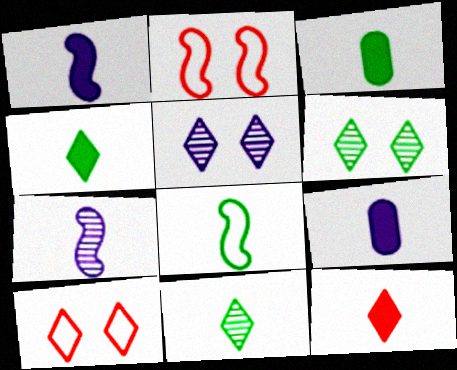[[1, 3, 12], 
[3, 8, 11]]